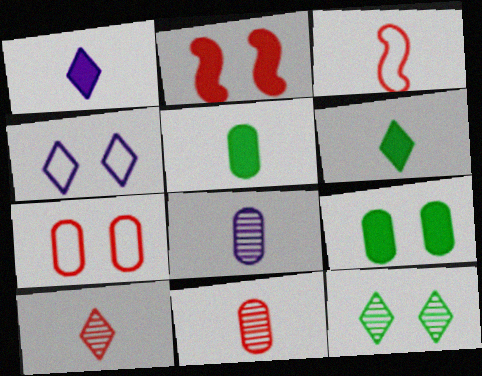[[3, 6, 8]]